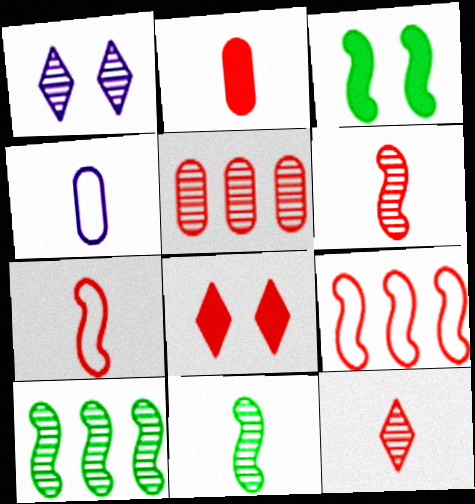[[1, 5, 11], 
[2, 7, 12], 
[4, 8, 10], 
[5, 7, 8]]